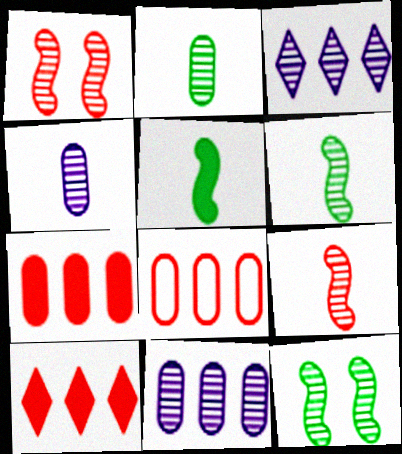[[1, 2, 3]]